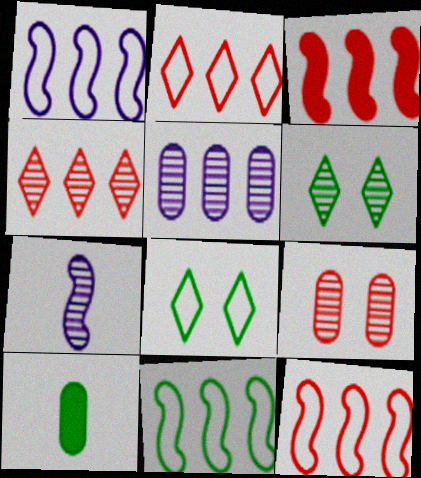[[1, 11, 12], 
[6, 10, 11]]